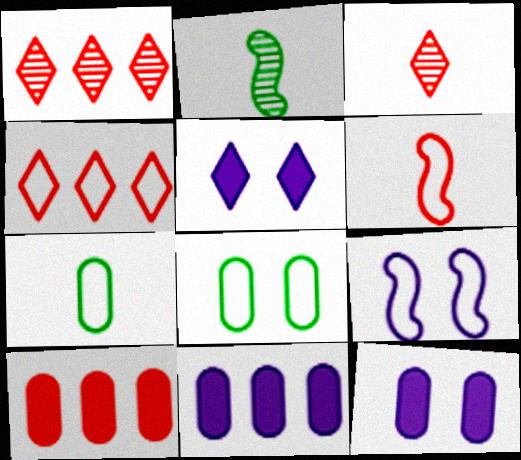[[2, 4, 12], 
[4, 7, 9]]